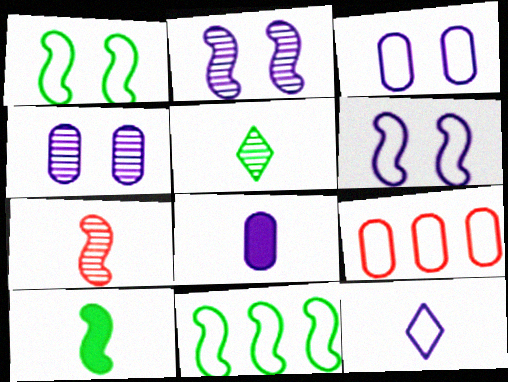[[1, 9, 12]]